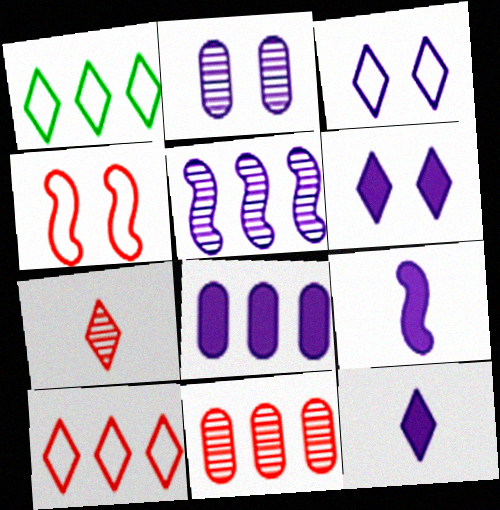[[1, 6, 7], 
[6, 8, 9]]